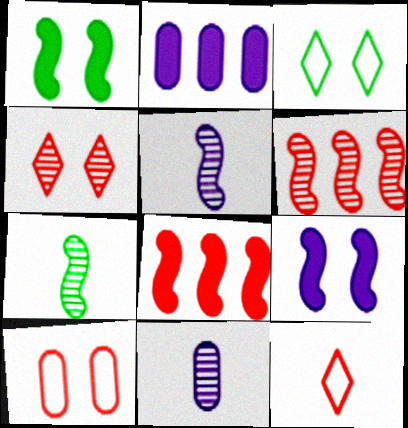[[3, 8, 11]]